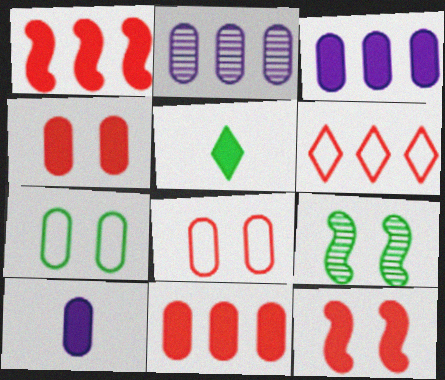[[3, 5, 12], 
[6, 9, 10]]